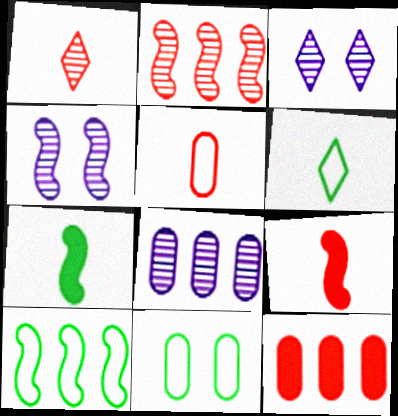[[1, 5, 9], 
[4, 6, 12], 
[4, 9, 10], 
[6, 10, 11]]